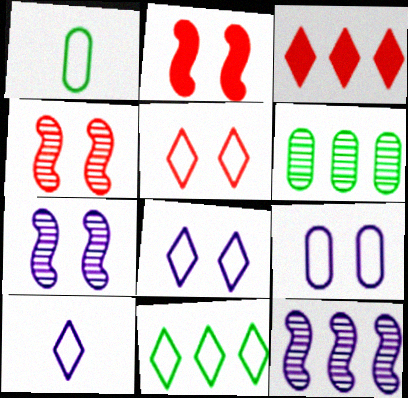[[1, 3, 7], 
[2, 6, 10], 
[5, 10, 11]]